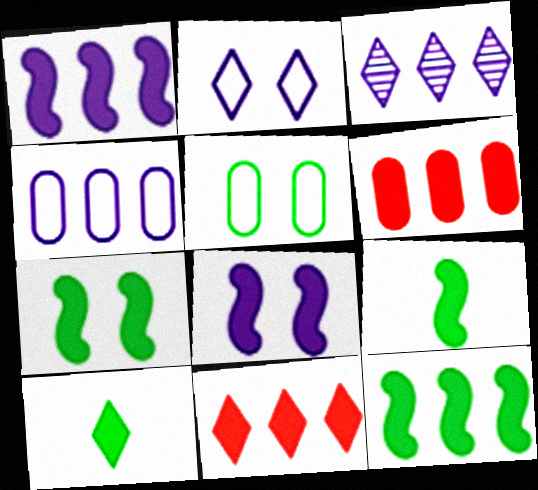[[1, 3, 4], 
[6, 8, 10], 
[7, 9, 12]]